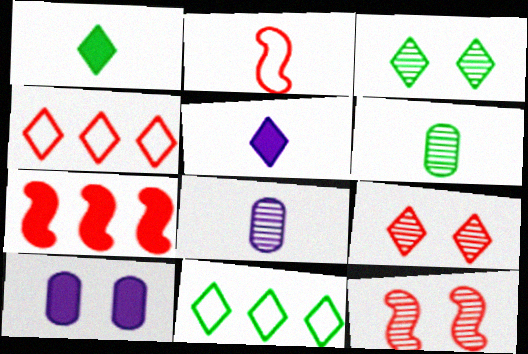[[1, 2, 8], 
[1, 3, 11], 
[1, 7, 10], 
[2, 5, 6], 
[2, 7, 12], 
[3, 4, 5], 
[5, 9, 11]]